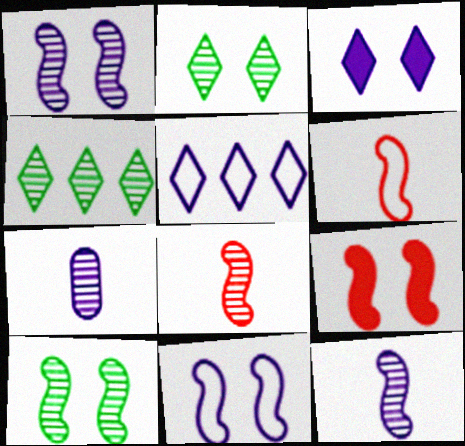[[9, 10, 11]]